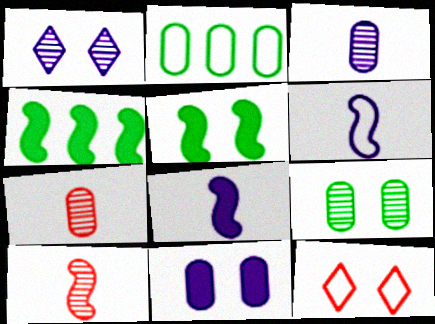[[2, 6, 12], 
[2, 7, 11], 
[3, 4, 12]]